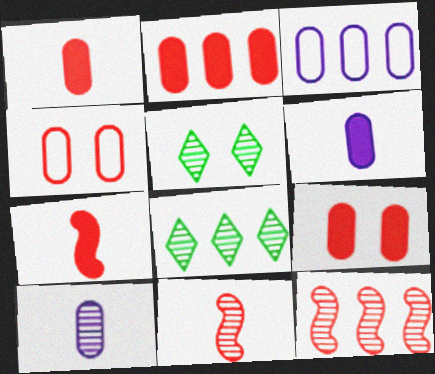[[1, 2, 9], 
[3, 5, 7], 
[5, 10, 12]]